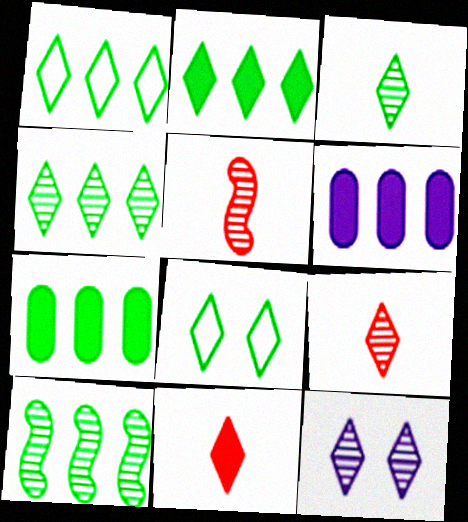[[1, 2, 4], 
[1, 7, 10], 
[1, 11, 12], 
[2, 3, 8], 
[4, 9, 12], 
[5, 6, 8]]